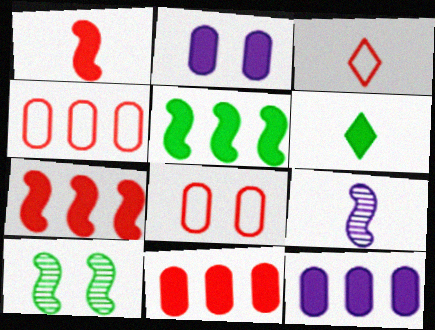[[2, 6, 7], 
[3, 10, 12]]